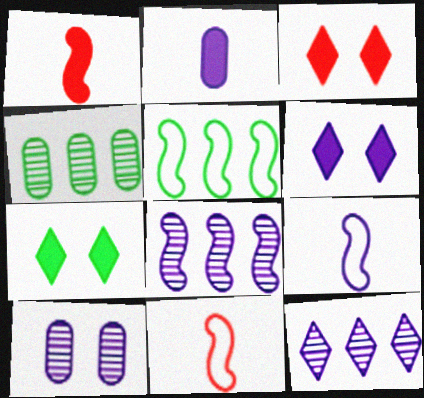[[3, 4, 9], 
[3, 6, 7], 
[4, 6, 11]]